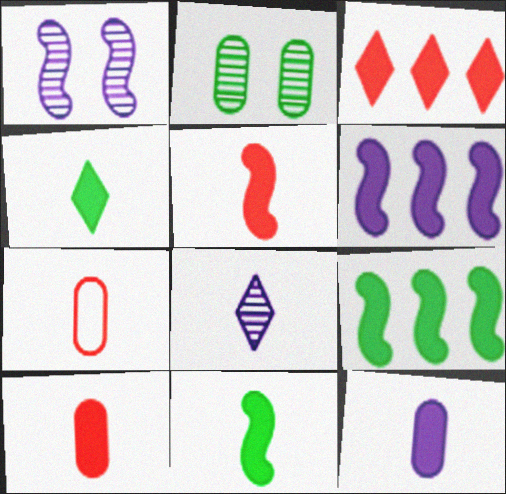[[4, 5, 12], 
[7, 8, 11]]